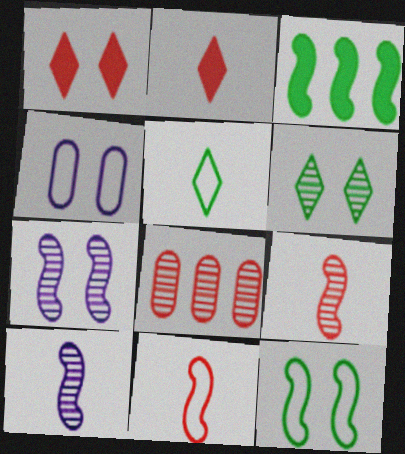[[1, 8, 11], 
[3, 7, 11], 
[6, 8, 10]]